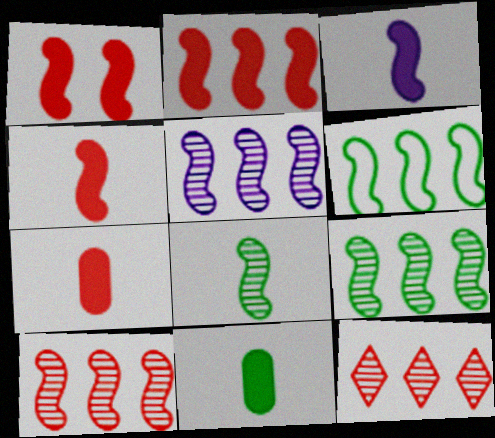[[1, 2, 4], 
[2, 5, 6], 
[5, 9, 10]]